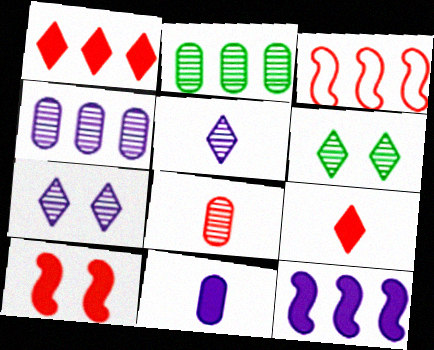[[3, 6, 11]]